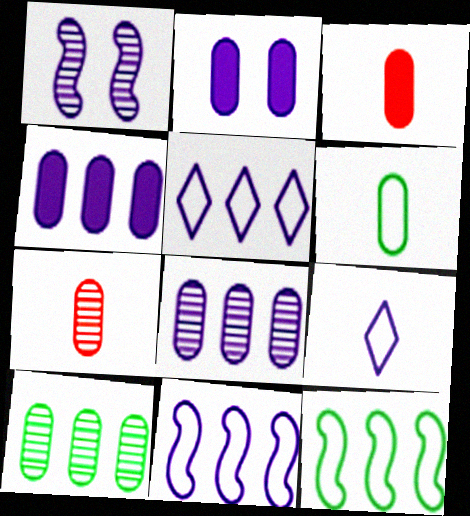[[1, 4, 9]]